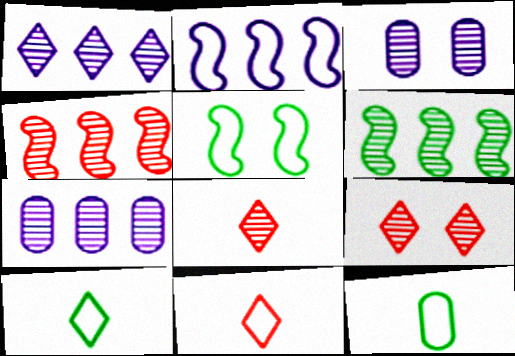[[3, 6, 8]]